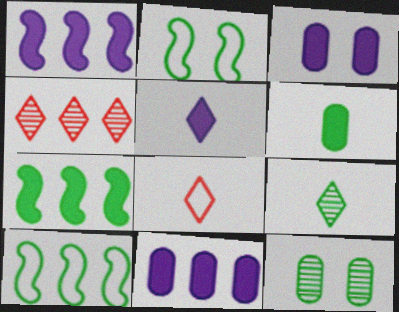[[1, 3, 5], 
[1, 8, 12], 
[4, 10, 11], 
[5, 8, 9]]